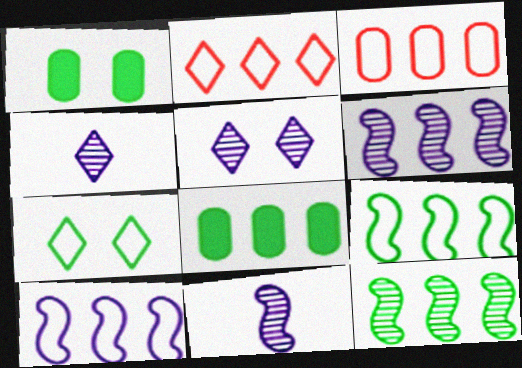[[1, 2, 11], 
[2, 6, 8]]